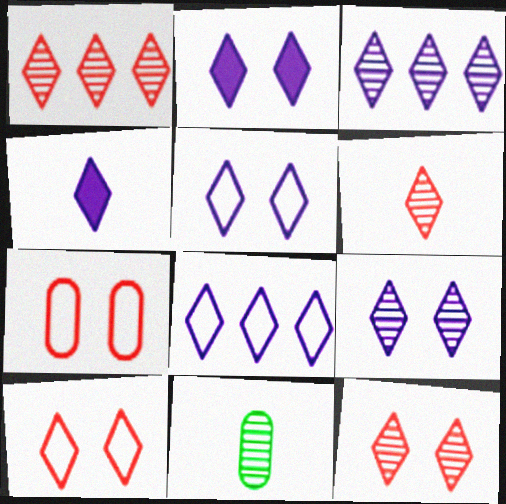[[1, 6, 12], 
[2, 5, 9], 
[3, 4, 5], 
[4, 8, 9]]